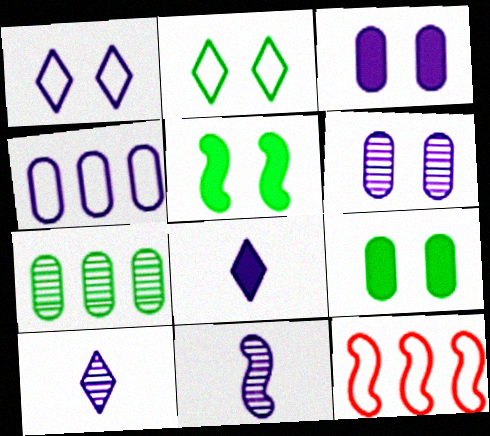[[5, 11, 12], 
[9, 10, 12]]